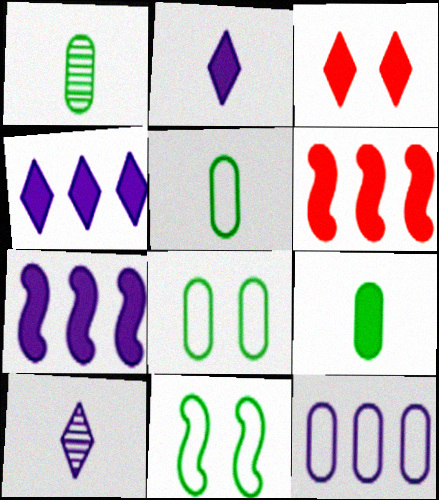[[1, 5, 9], 
[3, 7, 9], 
[6, 8, 10]]